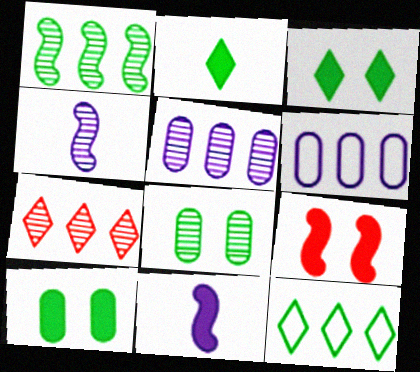[[1, 5, 7], 
[4, 7, 8]]